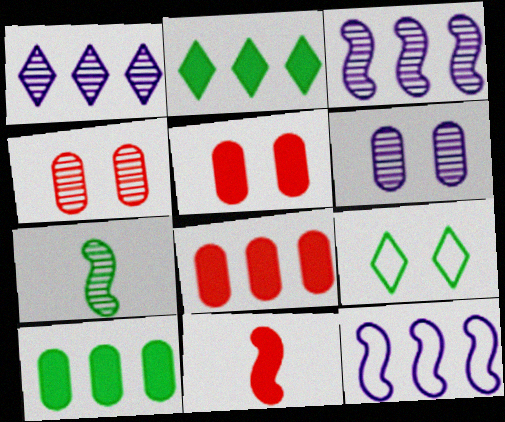[[1, 4, 7], 
[7, 9, 10]]